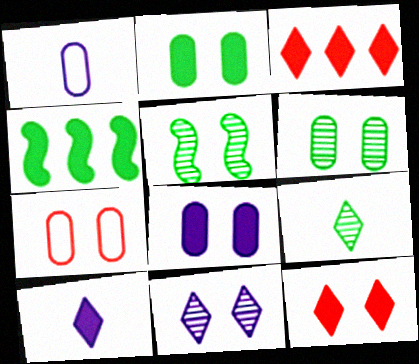[[1, 3, 5], 
[6, 7, 8]]